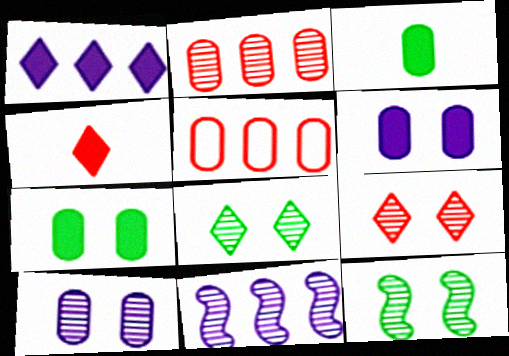[[3, 5, 10], 
[9, 10, 12]]